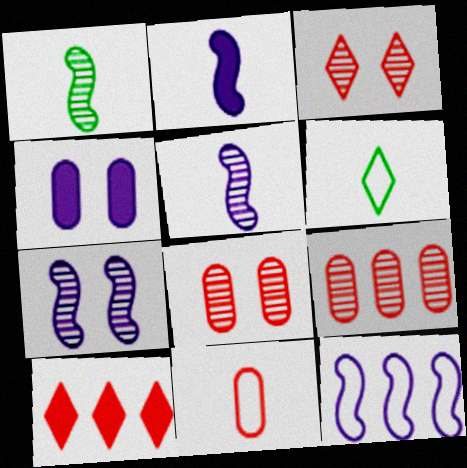[[2, 7, 12]]